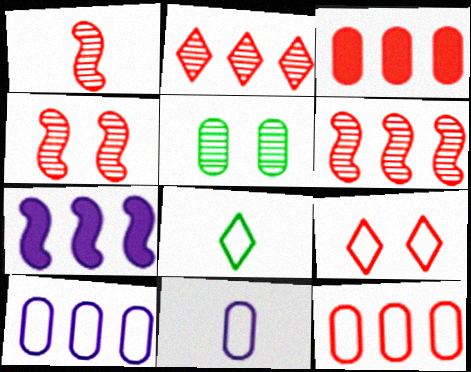[[1, 3, 9], 
[1, 4, 6], 
[3, 5, 11]]